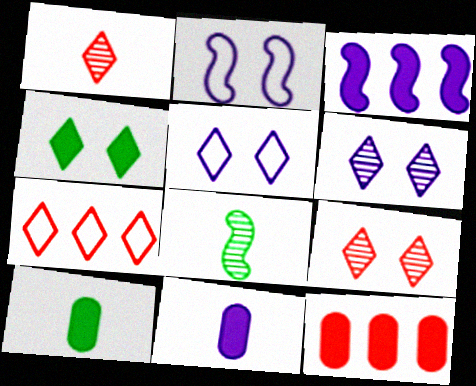[[4, 5, 9], 
[5, 8, 12]]